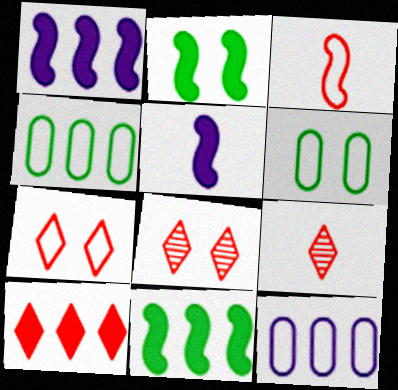[[1, 6, 9], 
[2, 9, 12], 
[4, 5, 8], 
[7, 9, 10]]